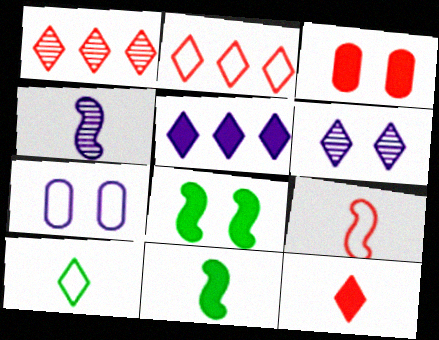[[1, 3, 9], 
[1, 7, 11], 
[3, 5, 11], 
[4, 5, 7], 
[4, 9, 11]]